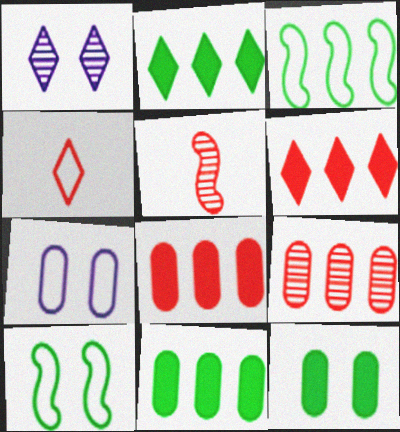[[1, 2, 4], 
[2, 5, 7], 
[3, 4, 7]]